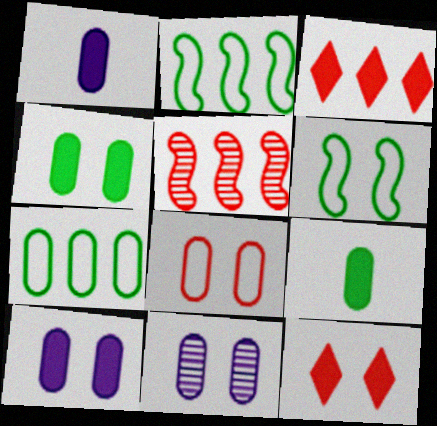[[4, 8, 11], 
[6, 11, 12]]